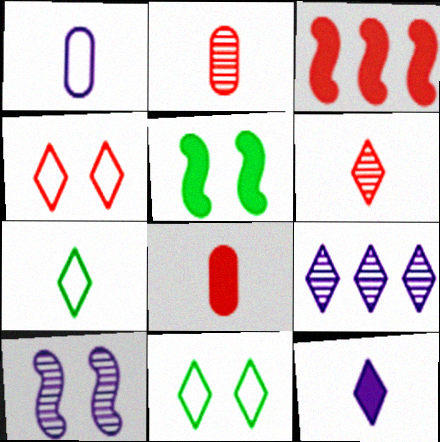[[2, 3, 4], 
[6, 7, 12]]